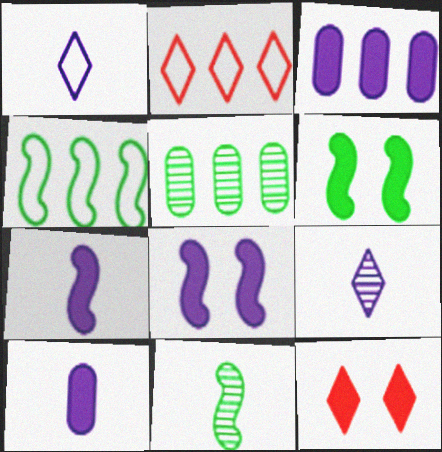[[4, 6, 11]]